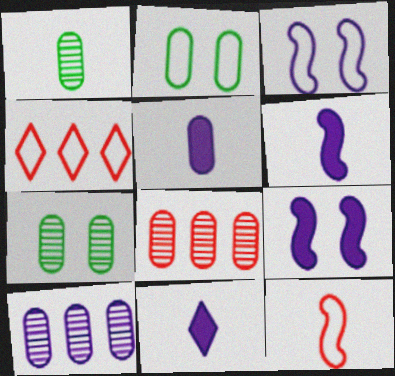[[1, 4, 9], 
[1, 11, 12], 
[2, 5, 8], 
[3, 10, 11], 
[4, 6, 7], 
[5, 6, 11]]